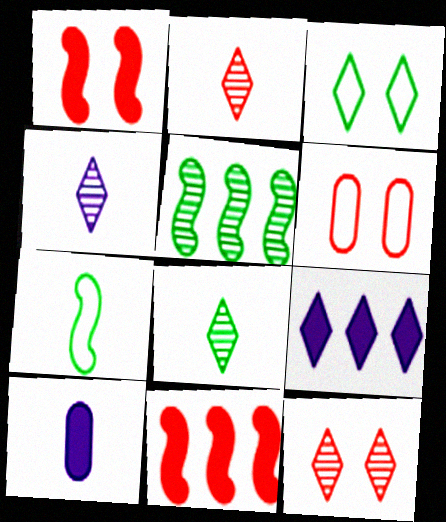[[1, 6, 12], 
[2, 3, 9], 
[2, 4, 8], 
[2, 6, 11], 
[2, 7, 10]]